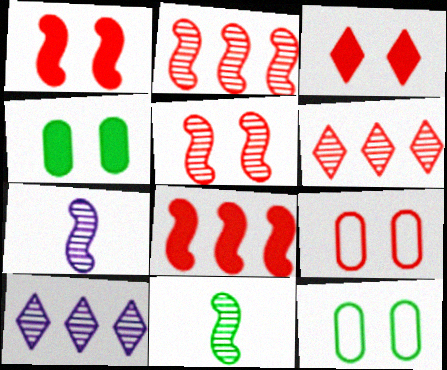[[3, 5, 9]]